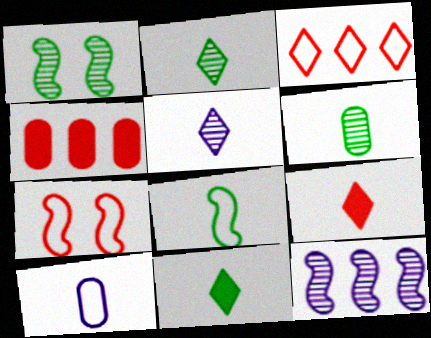[[6, 8, 11]]